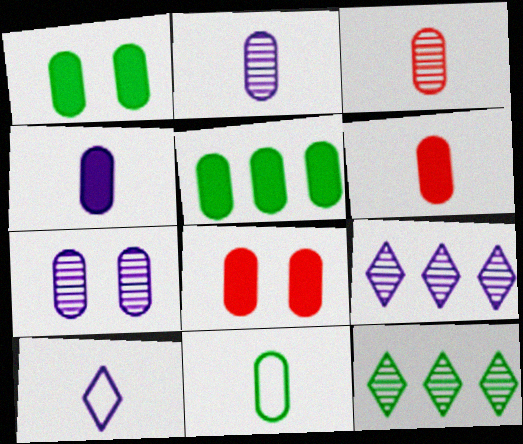[[2, 6, 11], 
[3, 4, 11], 
[4, 5, 8]]